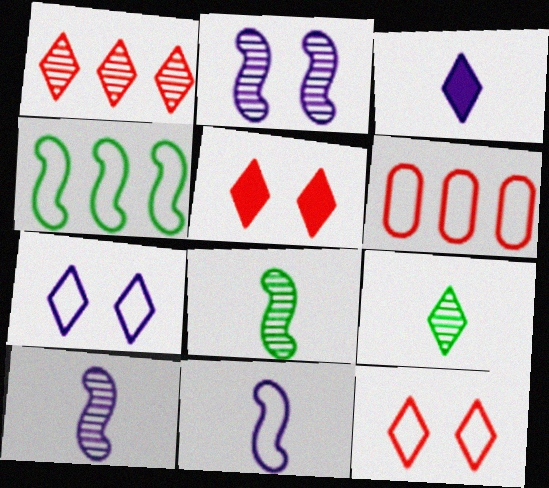[]